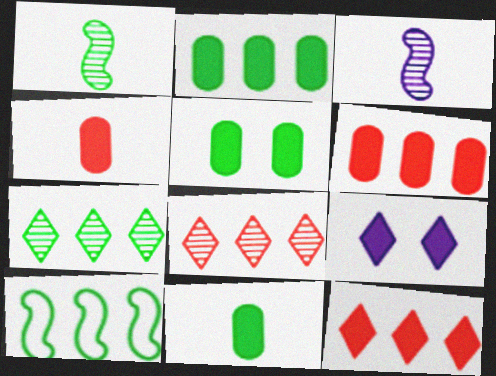[[2, 5, 11], 
[2, 7, 10]]